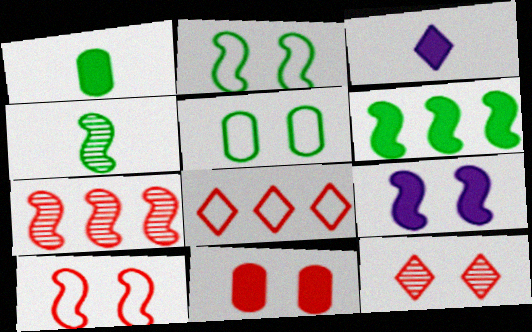[[2, 4, 6], 
[3, 5, 7], 
[3, 6, 11], 
[5, 9, 12], 
[10, 11, 12]]